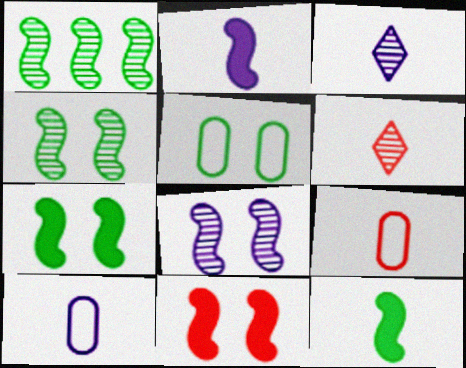[[2, 3, 10], 
[3, 9, 12], 
[6, 10, 12]]